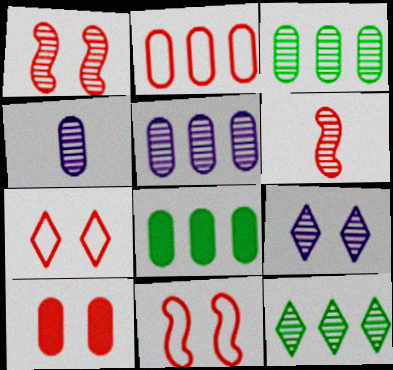[[1, 4, 12], 
[1, 7, 10], 
[2, 5, 8], 
[3, 6, 9]]